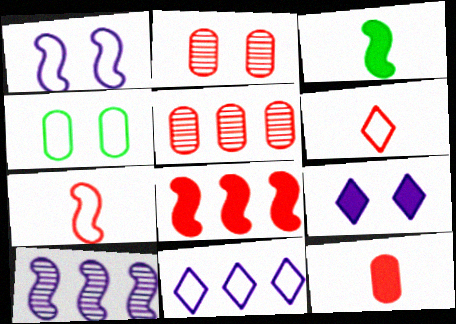[[2, 3, 11], 
[2, 6, 8], 
[4, 7, 11]]